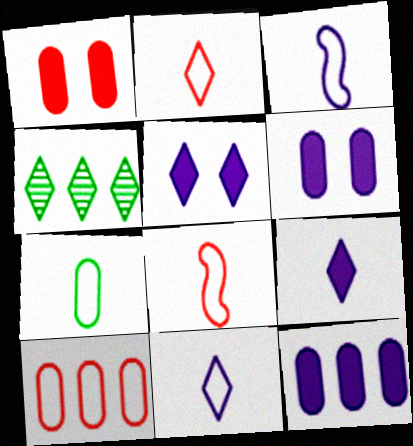[[1, 3, 4], 
[2, 3, 7], 
[2, 4, 5], 
[4, 6, 8], 
[7, 8, 11]]